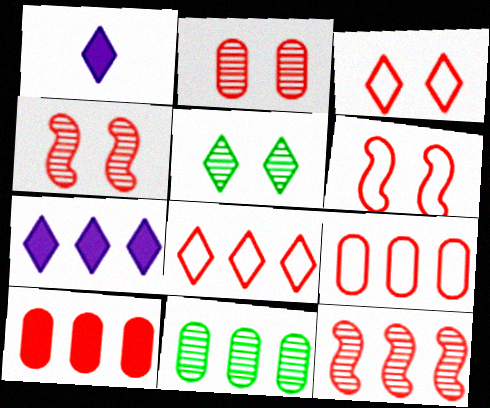[[1, 5, 8], 
[1, 6, 11], 
[8, 10, 12]]